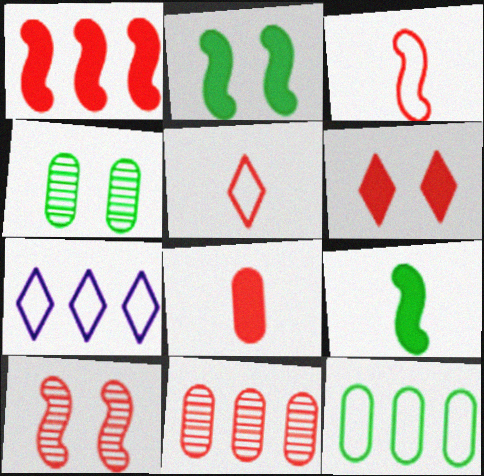[[1, 3, 10], 
[1, 6, 8], 
[3, 6, 11]]